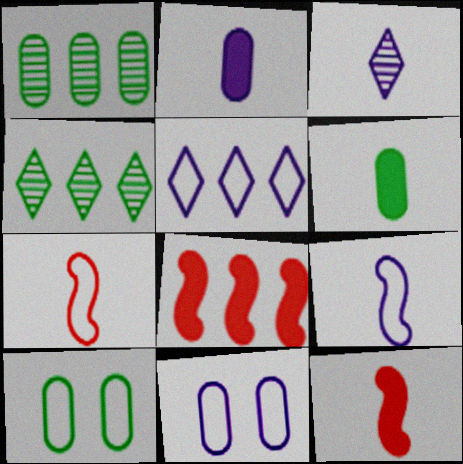[[1, 5, 8], 
[1, 6, 10], 
[2, 3, 9], 
[3, 6, 7], 
[3, 8, 10], 
[4, 11, 12], 
[5, 7, 10], 
[5, 9, 11]]